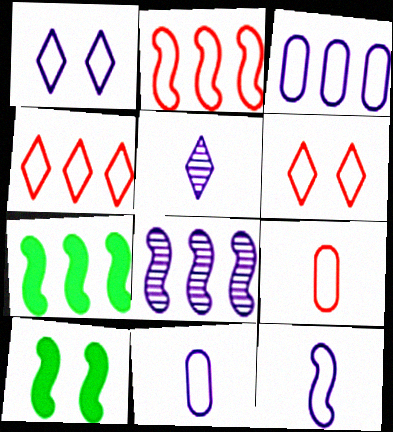[[1, 3, 12], 
[2, 6, 9], 
[2, 7, 8]]